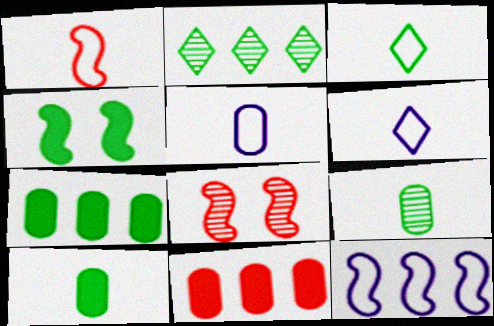[[1, 3, 5], 
[2, 11, 12], 
[6, 7, 8]]